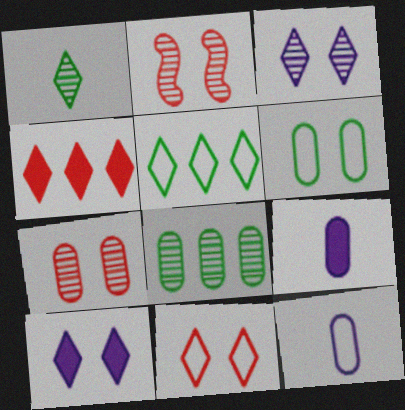[[2, 5, 9], 
[2, 6, 10]]